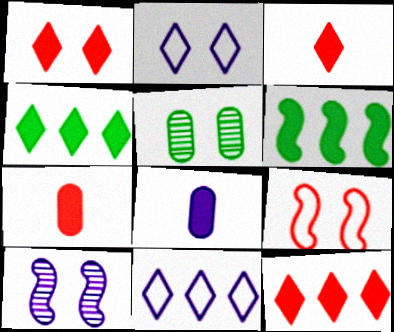[[1, 3, 12], 
[1, 6, 8], 
[8, 10, 11]]